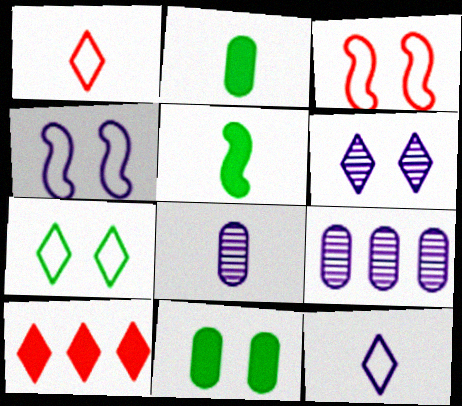[[1, 5, 8], 
[3, 6, 11]]